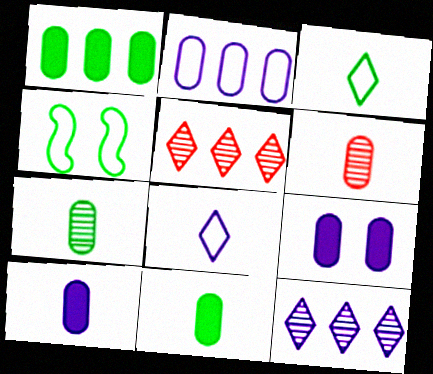[[4, 5, 10]]